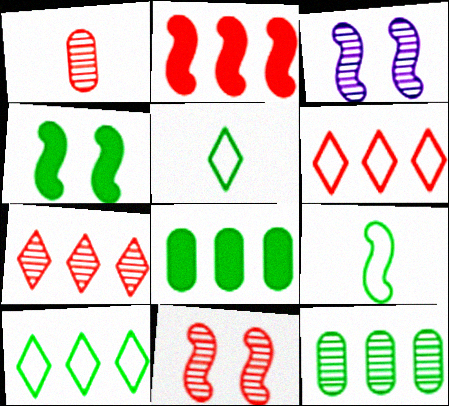[[1, 7, 11], 
[2, 3, 9], 
[4, 5, 12]]